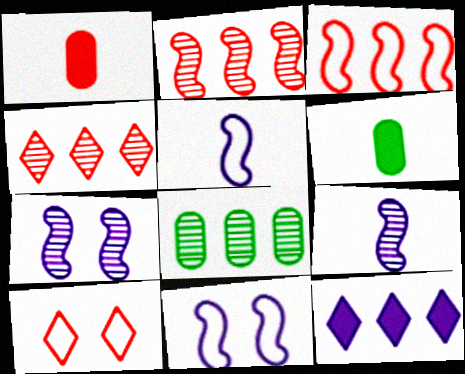[[1, 2, 10], 
[3, 8, 12], 
[4, 6, 11]]